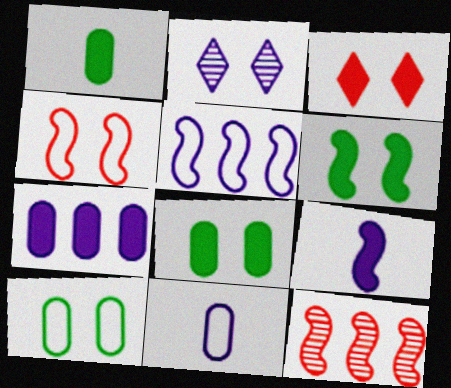[[2, 4, 8]]